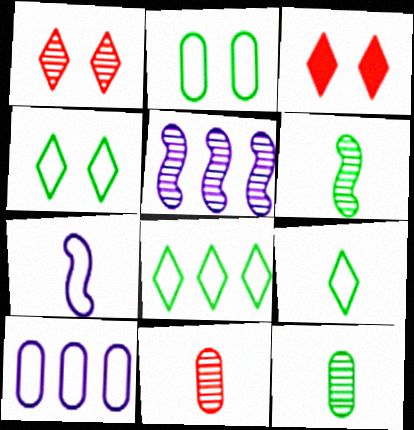[[1, 5, 12], 
[3, 6, 10], 
[4, 8, 9]]